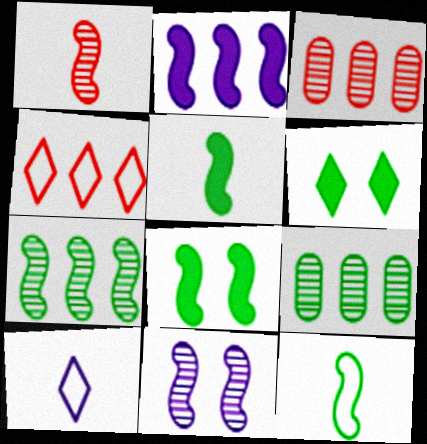[[1, 7, 11], 
[2, 4, 9], 
[3, 8, 10], 
[6, 9, 12], 
[7, 8, 12]]